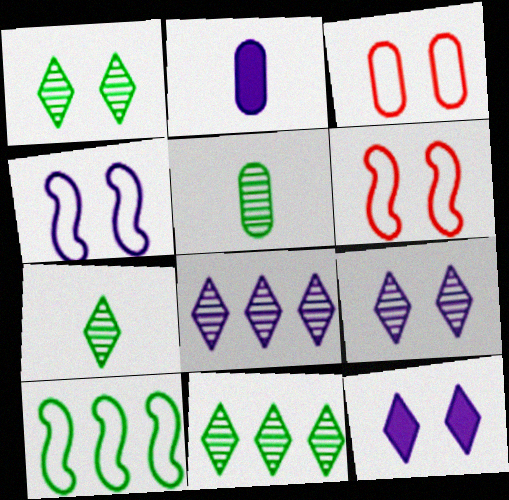[[1, 7, 11], 
[2, 4, 8], 
[2, 6, 11]]